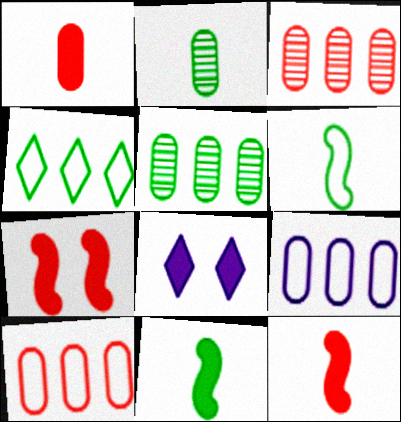[[3, 6, 8]]